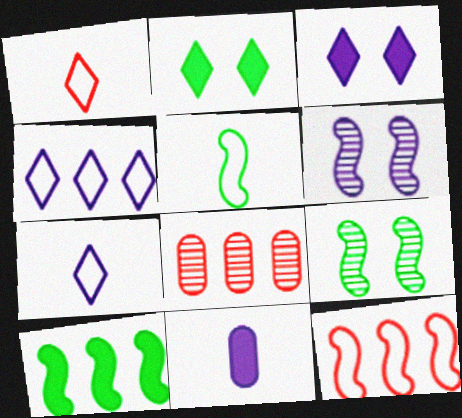[[3, 5, 8], 
[4, 6, 11], 
[4, 8, 10], 
[5, 9, 10]]